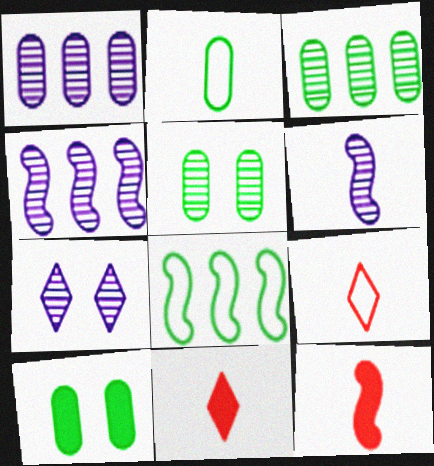[[1, 6, 7], 
[2, 3, 10], 
[2, 6, 11], 
[4, 9, 10]]